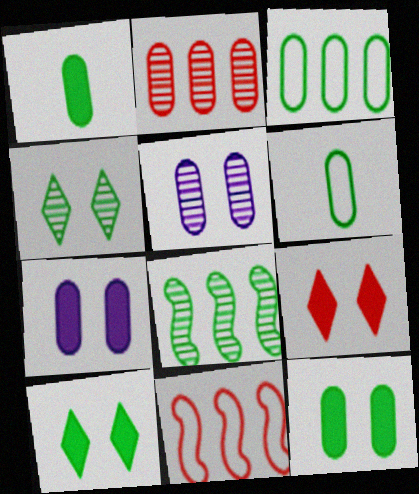[[2, 6, 7], 
[6, 8, 10]]